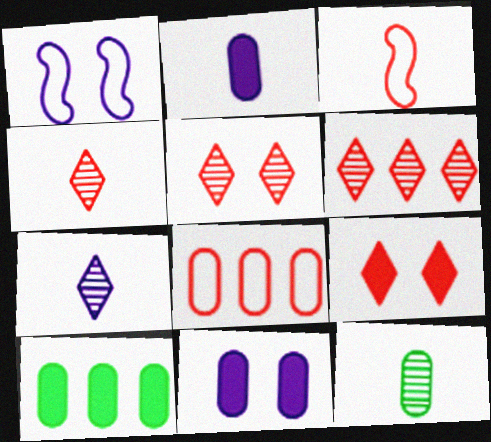[[1, 4, 10], 
[4, 5, 6], 
[8, 11, 12]]